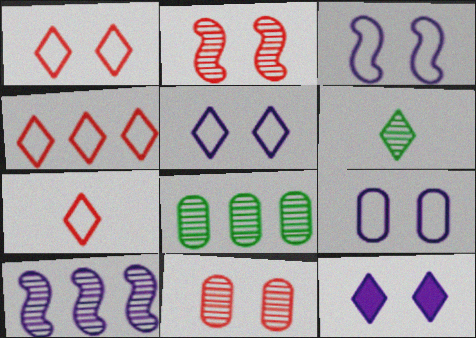[[1, 4, 7], 
[3, 5, 9], 
[4, 6, 12], 
[6, 10, 11]]